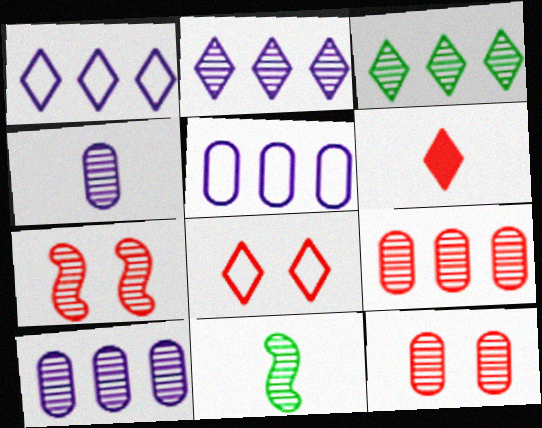[[2, 11, 12], 
[3, 4, 7]]